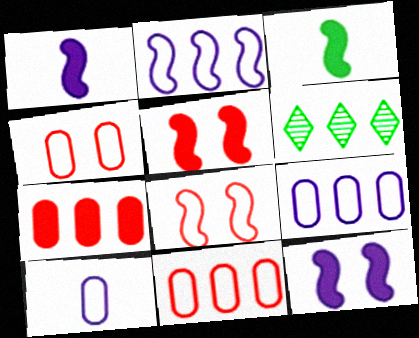[[1, 4, 6], 
[2, 6, 7], 
[5, 6, 10]]